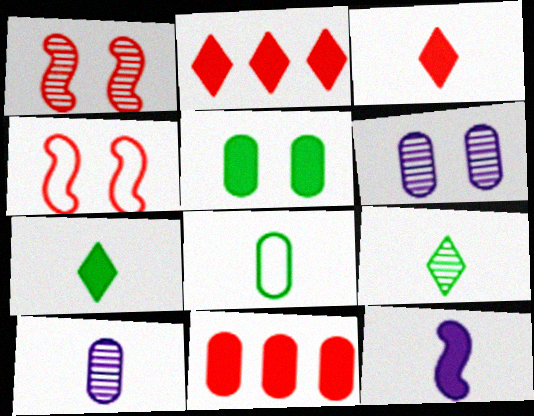[[2, 5, 12], 
[6, 8, 11]]